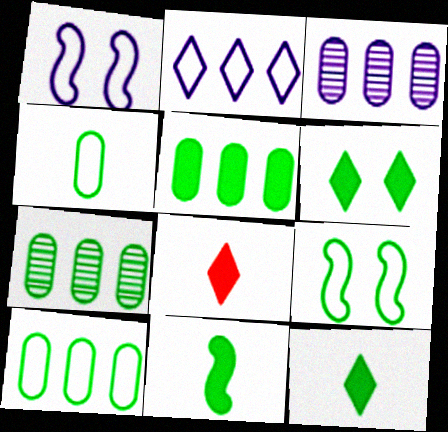[[1, 7, 8], 
[3, 8, 9], 
[5, 6, 11], 
[5, 7, 10], 
[7, 9, 12]]